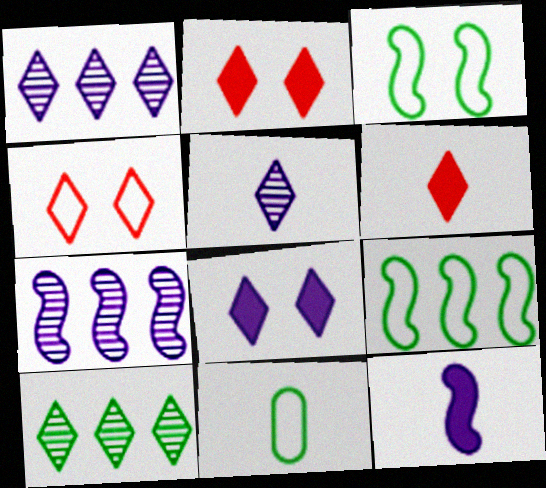[[2, 7, 11]]